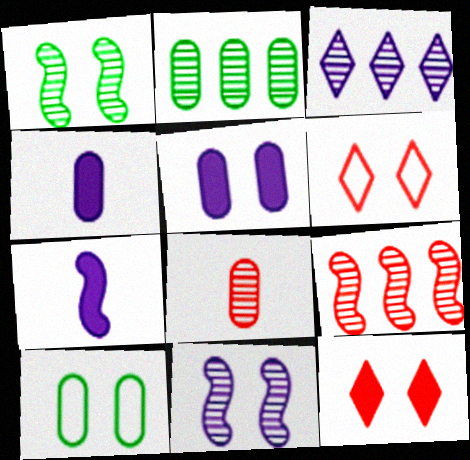[[1, 3, 8], 
[1, 5, 6], 
[2, 3, 9], 
[2, 6, 7], 
[10, 11, 12]]